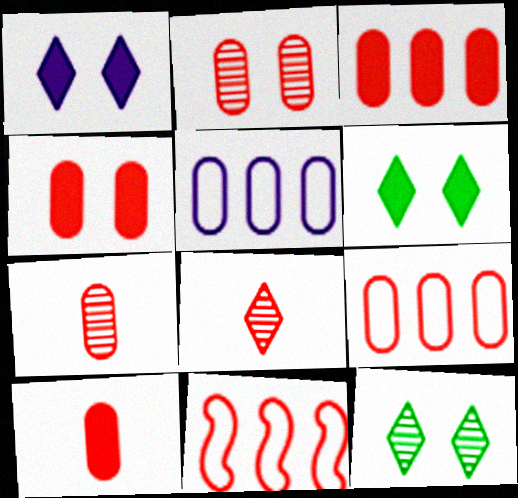[[2, 9, 10], 
[3, 4, 10], 
[4, 7, 9], 
[4, 8, 11]]